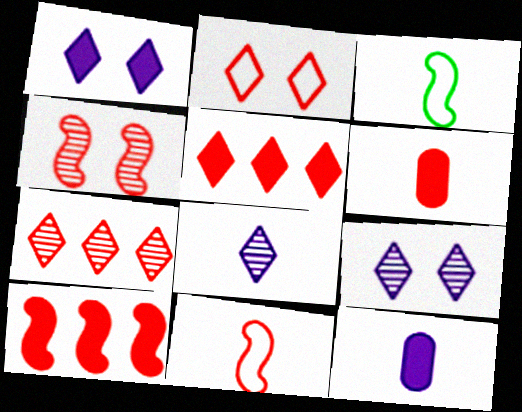[[3, 6, 8], 
[4, 10, 11]]